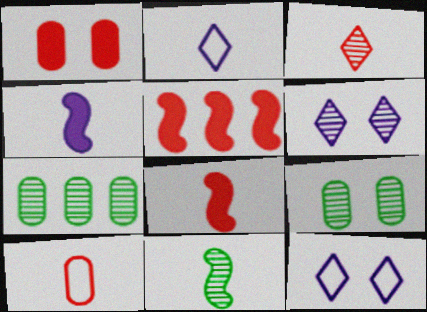[[2, 5, 9], 
[3, 8, 10], 
[7, 8, 12]]